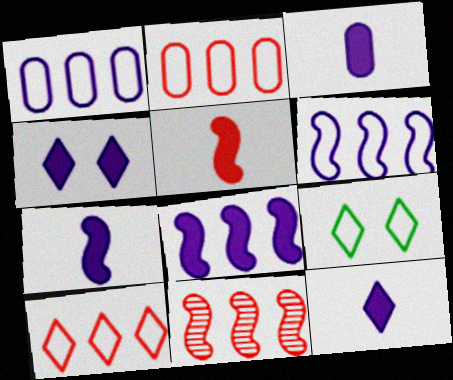[[3, 4, 8], 
[3, 7, 12], 
[3, 9, 11]]